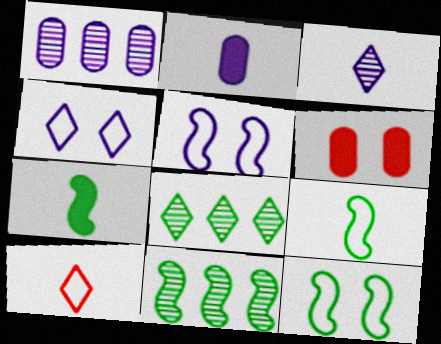[[7, 11, 12]]